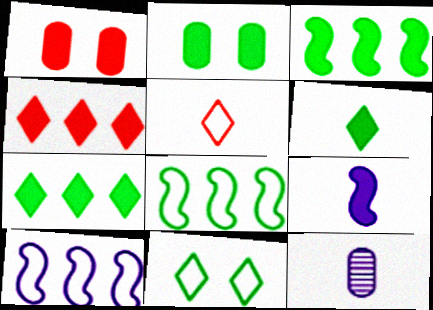[[1, 7, 9], 
[2, 3, 6], 
[2, 4, 9]]